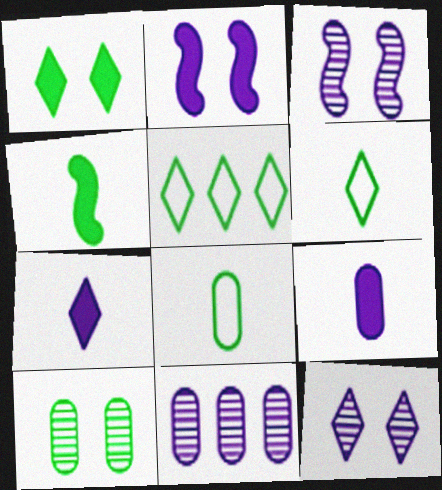[[4, 5, 10]]